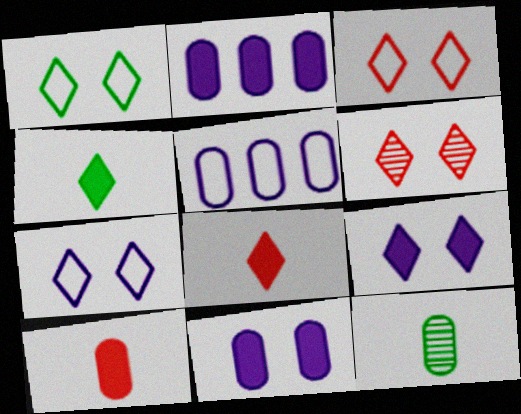[[1, 3, 7], 
[1, 6, 9]]